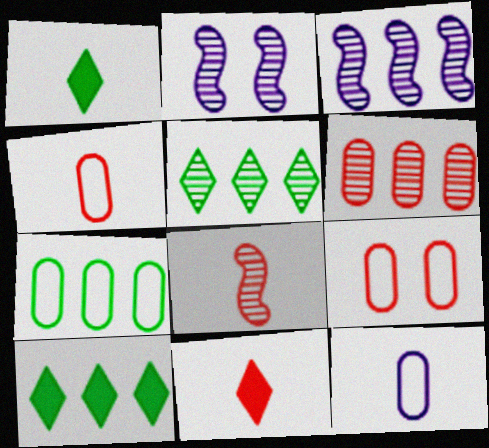[[1, 3, 9], 
[1, 8, 12], 
[2, 4, 10], 
[2, 7, 11], 
[3, 5, 6], 
[4, 8, 11], 
[7, 9, 12]]